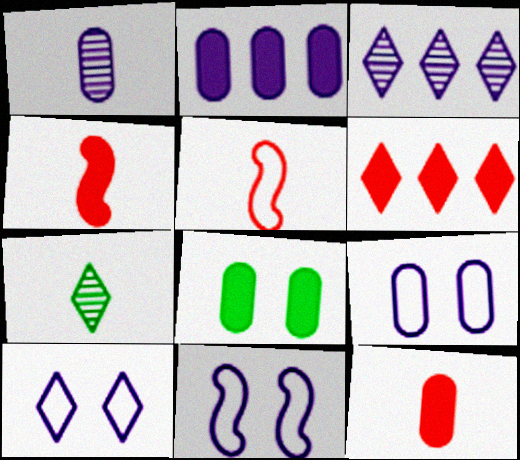[[1, 2, 9], 
[2, 8, 12], 
[3, 5, 8], 
[6, 7, 10], 
[9, 10, 11]]